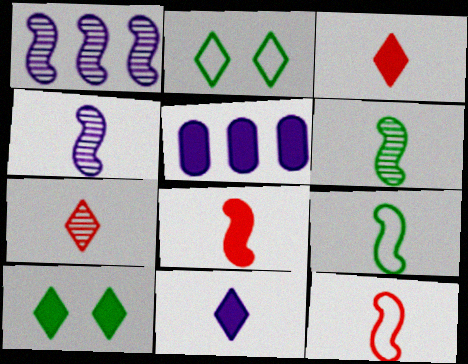[[4, 8, 9], 
[5, 8, 10]]